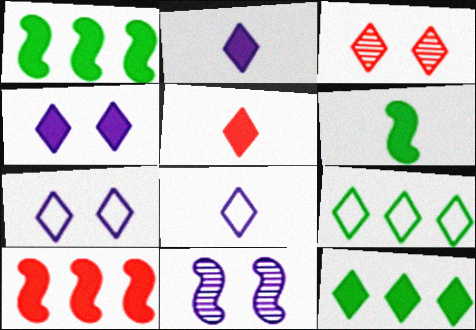[[2, 3, 9], 
[3, 8, 12], 
[4, 5, 12]]